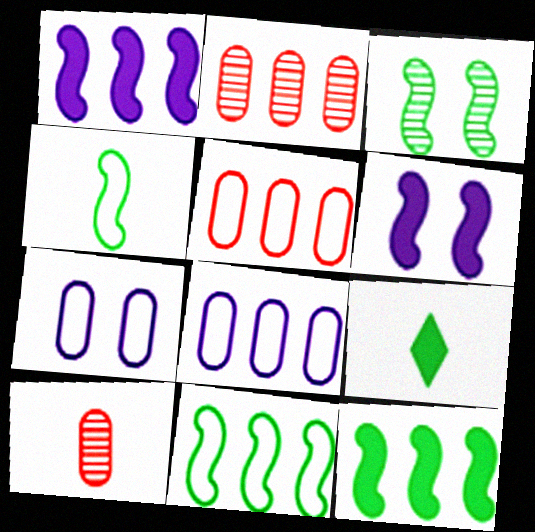[[3, 4, 12]]